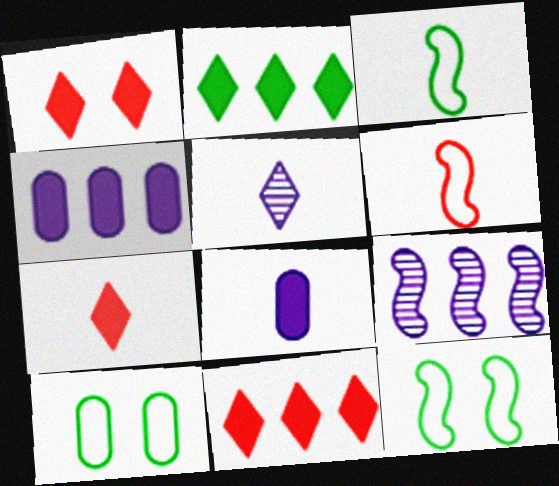[[1, 7, 11], 
[7, 9, 10]]